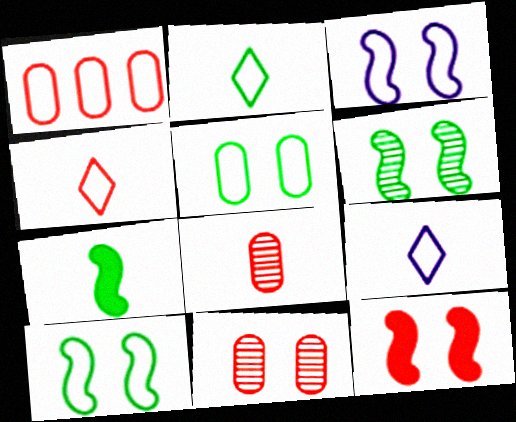[[1, 2, 3], 
[1, 9, 10], 
[2, 4, 9], 
[3, 6, 12], 
[7, 8, 9]]